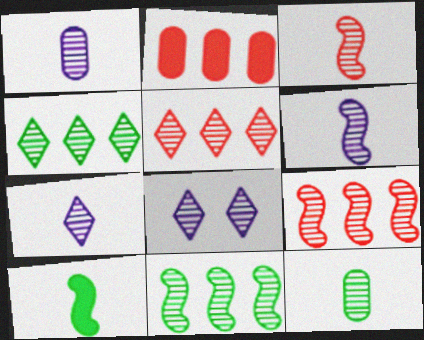[[1, 6, 7], 
[3, 7, 12], 
[8, 9, 12]]